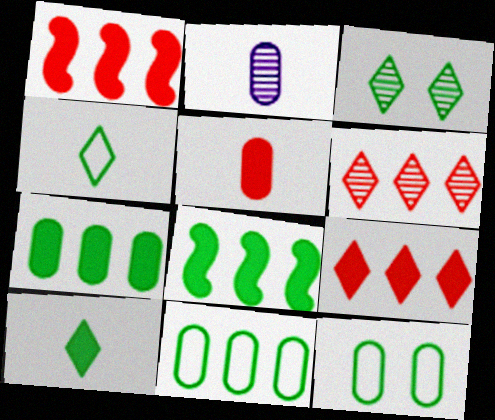[]